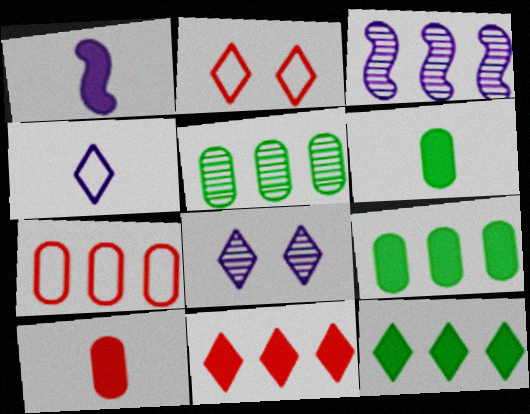[[1, 2, 5], 
[2, 3, 6], 
[3, 7, 12]]